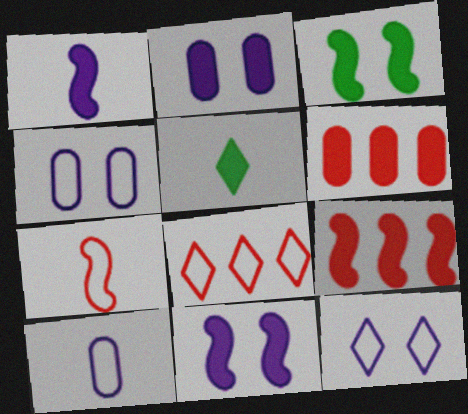[[1, 3, 9], 
[2, 5, 9], 
[5, 6, 11]]